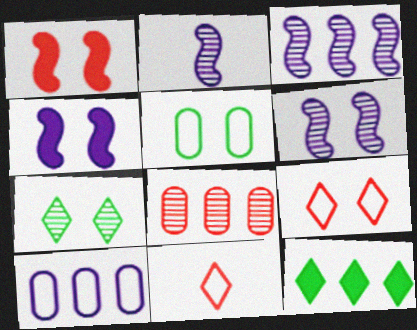[[1, 8, 11], 
[2, 3, 6], 
[2, 7, 8]]